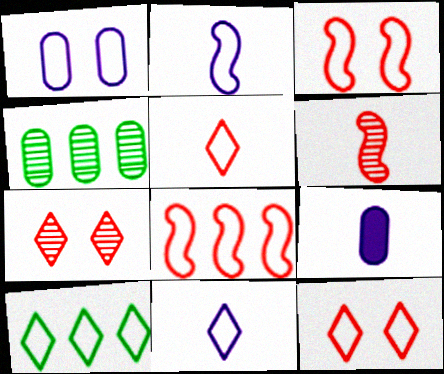[[10, 11, 12]]